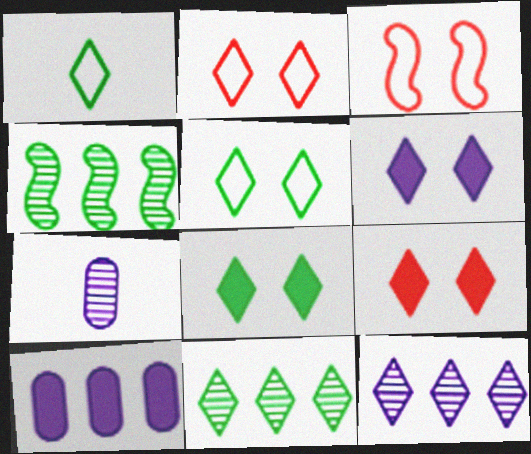[[1, 8, 11], 
[1, 9, 12], 
[6, 8, 9]]